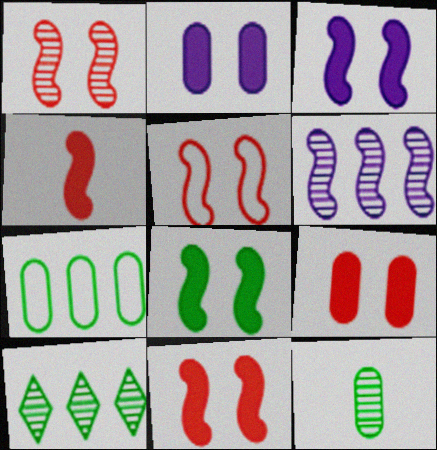[[1, 5, 11], 
[3, 8, 11]]